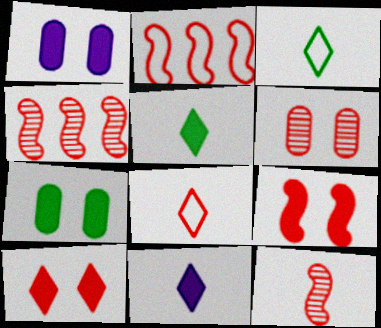[[1, 3, 4], 
[2, 9, 12]]